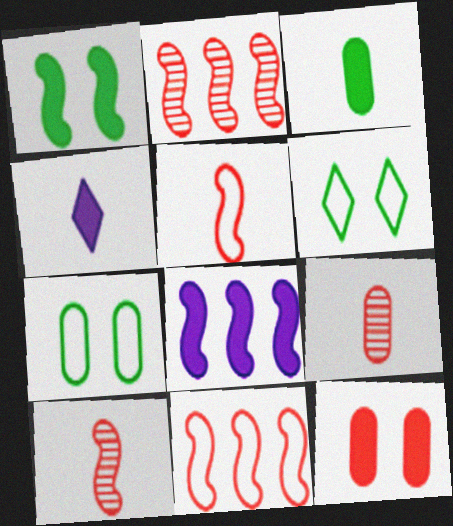[[2, 4, 7], 
[6, 8, 9]]